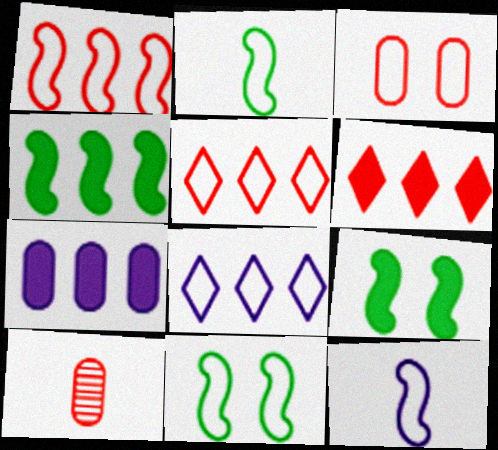[[1, 11, 12], 
[2, 3, 8], 
[4, 6, 7], 
[8, 9, 10]]